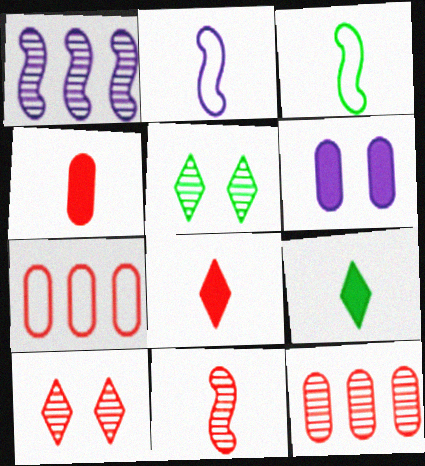[[10, 11, 12]]